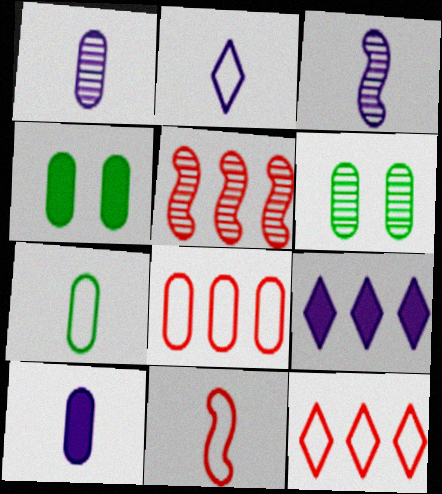[[1, 4, 8], 
[2, 3, 10], 
[2, 4, 5], 
[2, 7, 11], 
[3, 4, 12], 
[6, 8, 10], 
[6, 9, 11]]